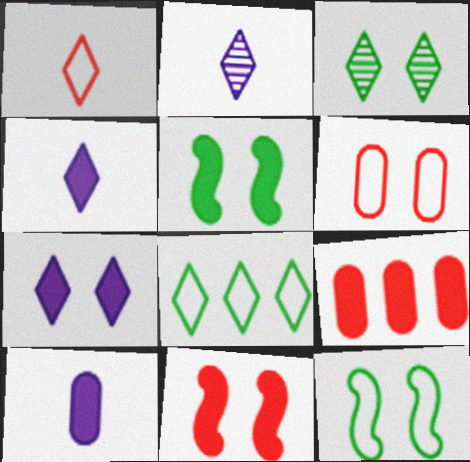[[2, 9, 12], 
[4, 5, 9]]